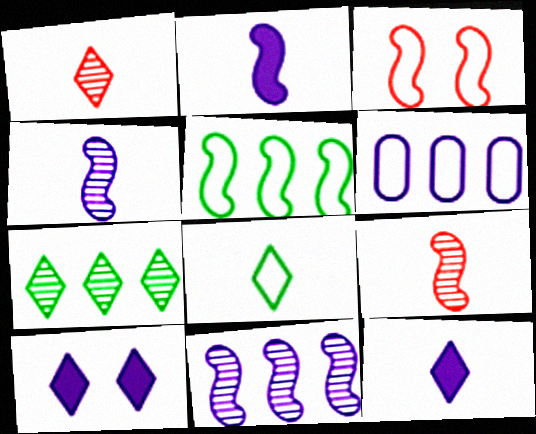[[1, 8, 12], 
[3, 6, 8], 
[4, 6, 10]]